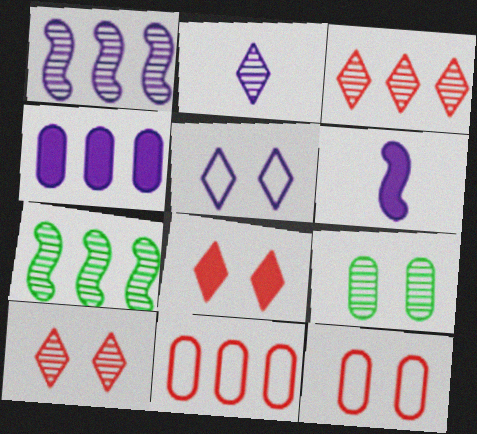[]